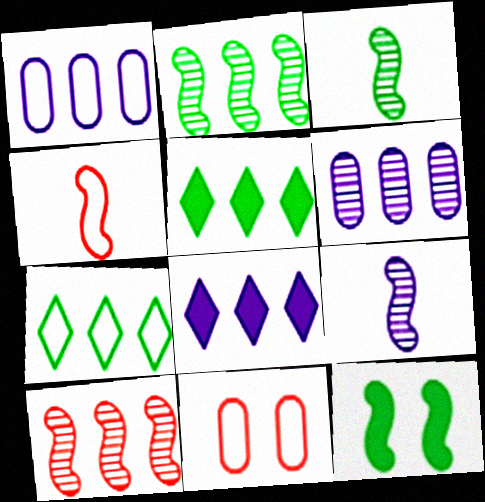[[1, 5, 10], 
[3, 8, 11], 
[5, 9, 11]]